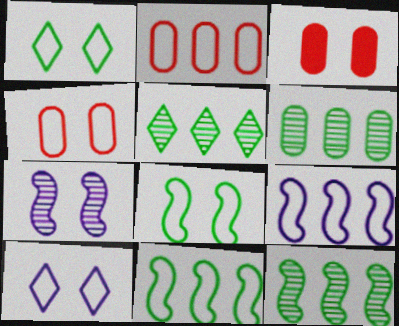[[1, 3, 7], 
[4, 8, 10], 
[5, 6, 12]]